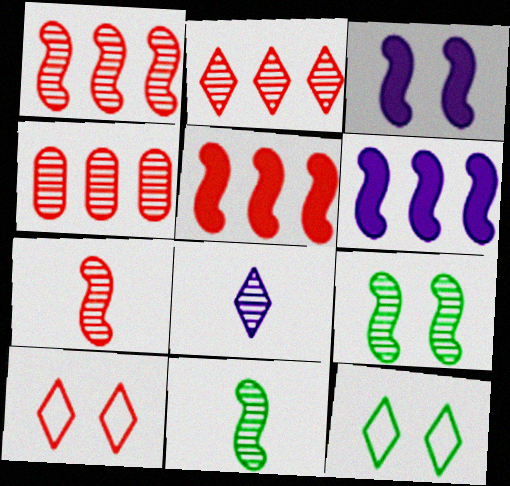[[1, 2, 4], 
[4, 8, 9]]